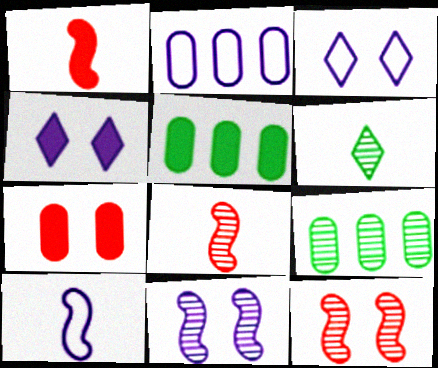[[1, 3, 9], 
[1, 4, 5], 
[2, 3, 10], 
[3, 5, 8]]